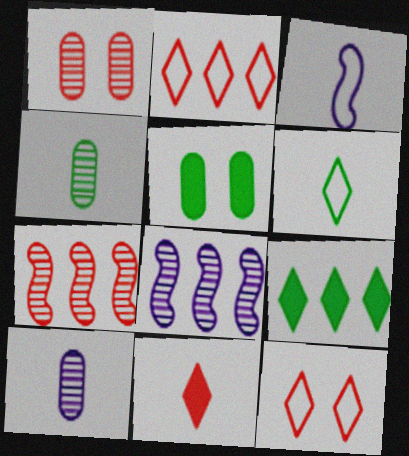[[1, 3, 9], 
[3, 4, 11]]